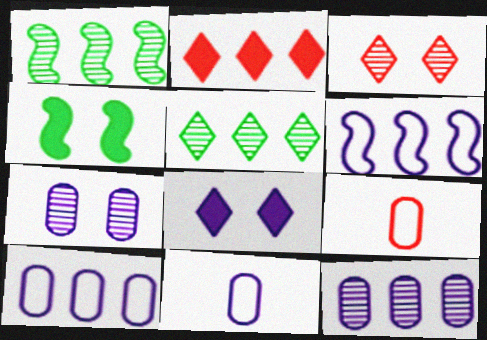[[1, 2, 10], 
[1, 8, 9]]